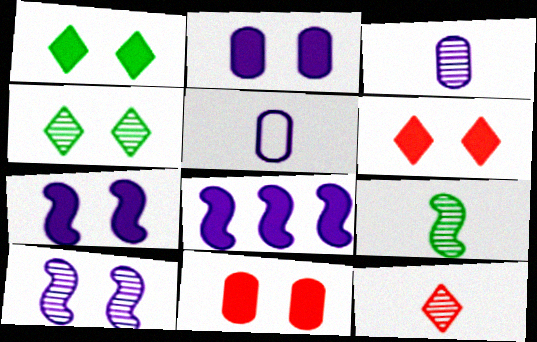[[1, 7, 11], 
[3, 9, 12]]